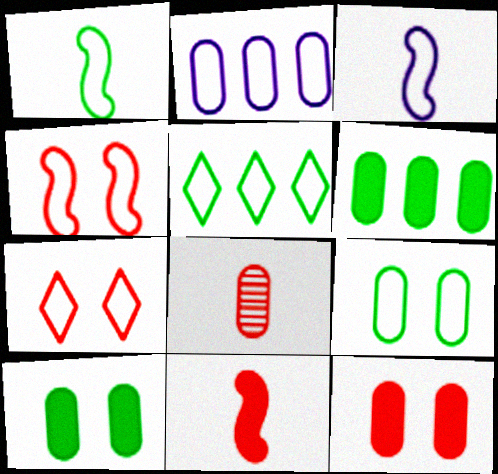[[1, 2, 7], 
[1, 5, 9], 
[2, 8, 10]]